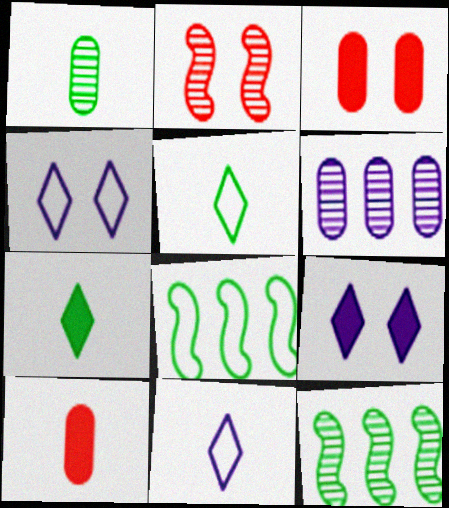[[3, 11, 12], 
[4, 10, 12]]